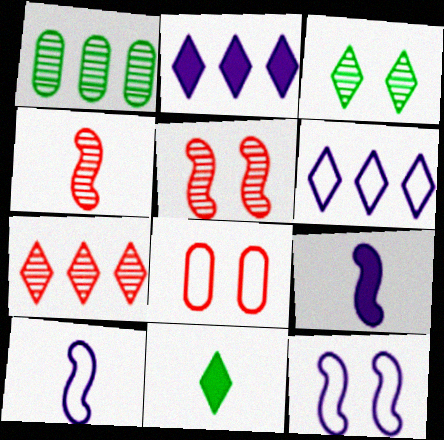[]